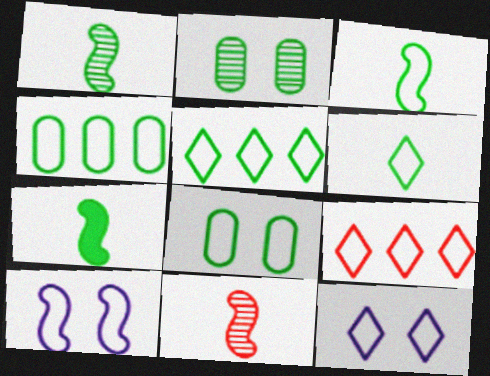[[1, 3, 7], 
[2, 5, 7], 
[3, 5, 8], 
[6, 9, 12]]